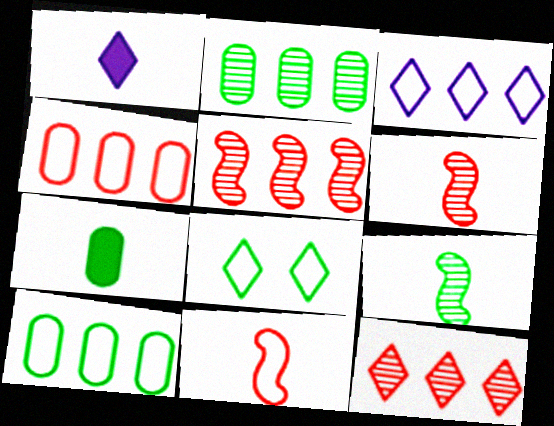[[1, 8, 12]]